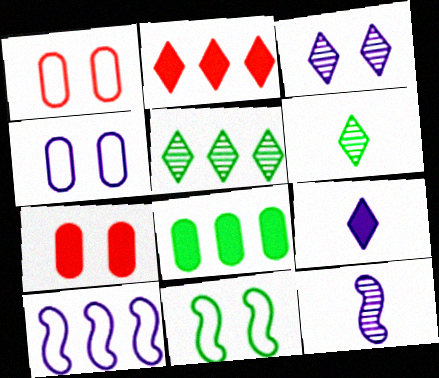[[3, 7, 11], 
[6, 7, 10], 
[6, 8, 11]]